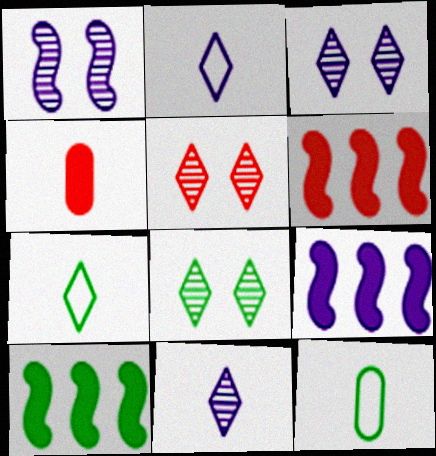[[3, 5, 8], 
[3, 6, 12], 
[5, 9, 12], 
[6, 9, 10], 
[8, 10, 12]]